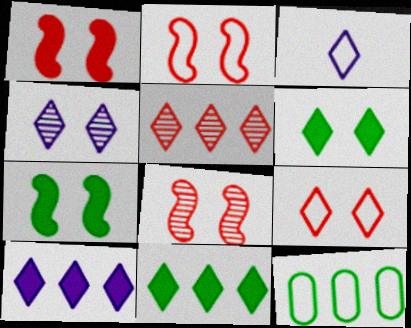[[1, 2, 8], 
[2, 3, 12], 
[3, 4, 10], 
[3, 5, 6], 
[4, 6, 9]]